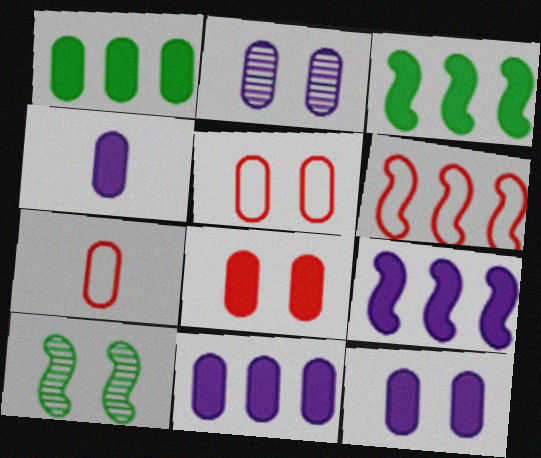[[1, 2, 7], 
[1, 4, 8], 
[4, 11, 12]]